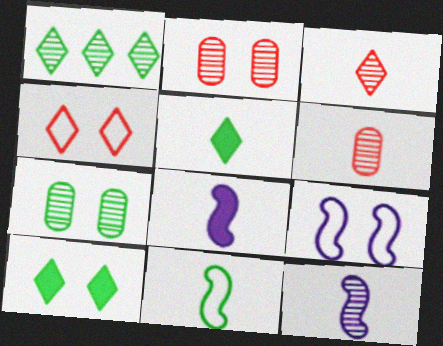[[1, 2, 12], 
[2, 9, 10]]